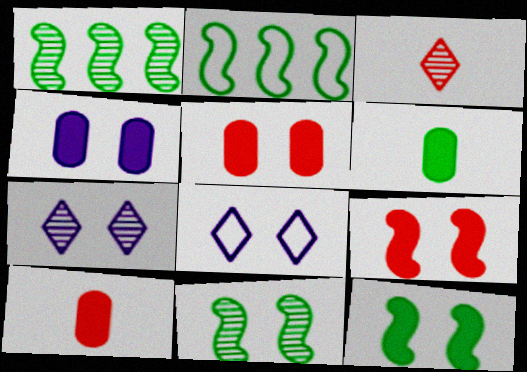[[1, 8, 10], 
[2, 3, 4], 
[2, 7, 10], 
[5, 8, 11]]